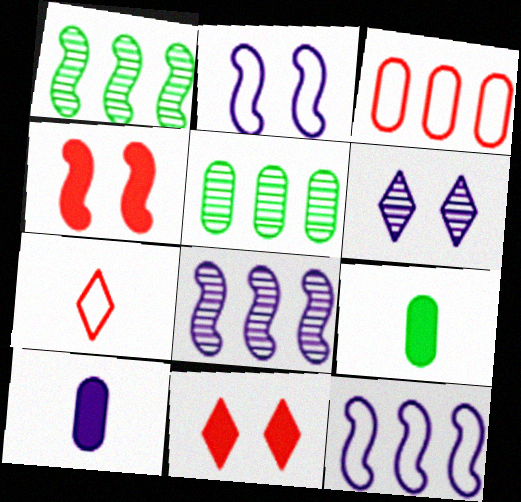[[6, 10, 12]]